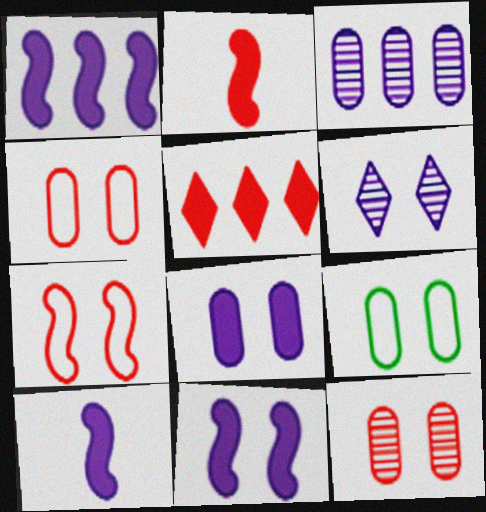[[1, 10, 11], 
[8, 9, 12]]